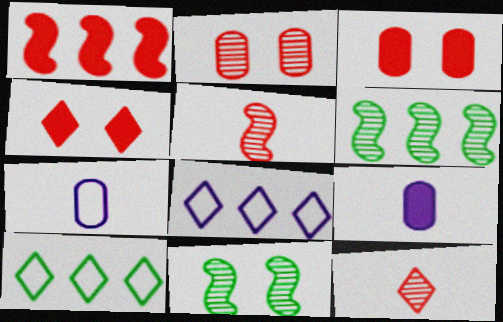[[4, 6, 7]]